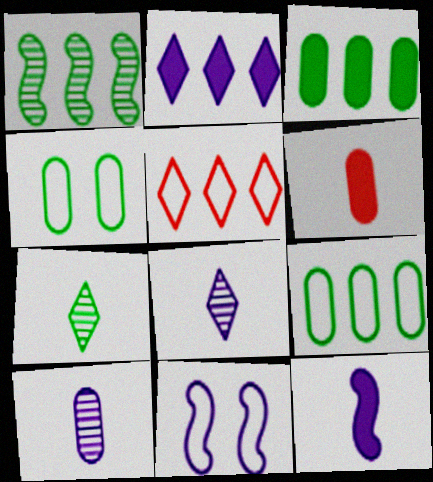[[2, 10, 11]]